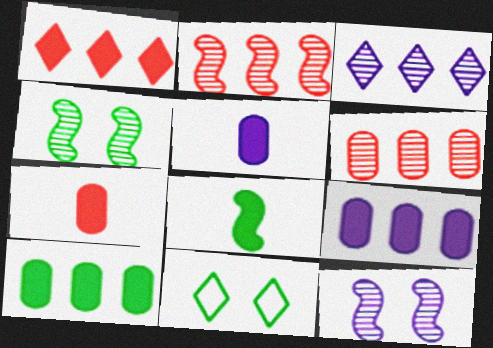[[2, 5, 11]]